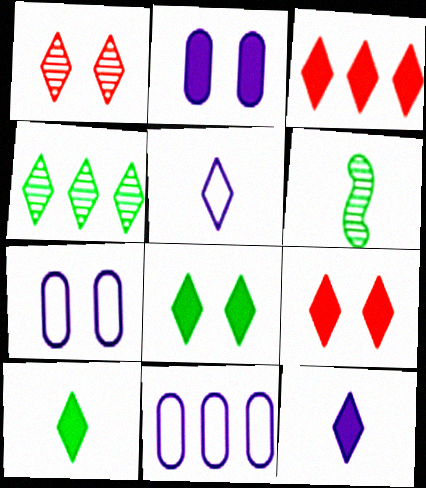[[3, 6, 7], 
[3, 8, 12], 
[4, 5, 9], 
[6, 9, 11]]